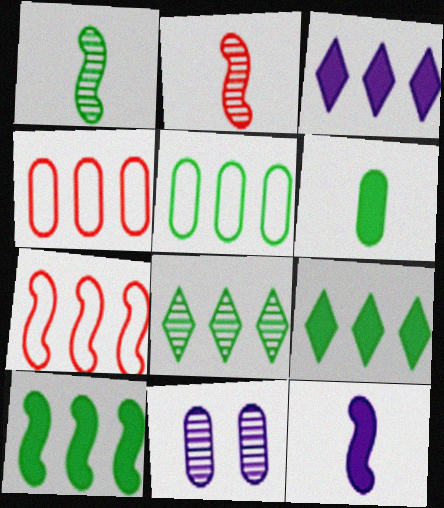[[2, 8, 11], 
[4, 6, 11], 
[5, 8, 10]]